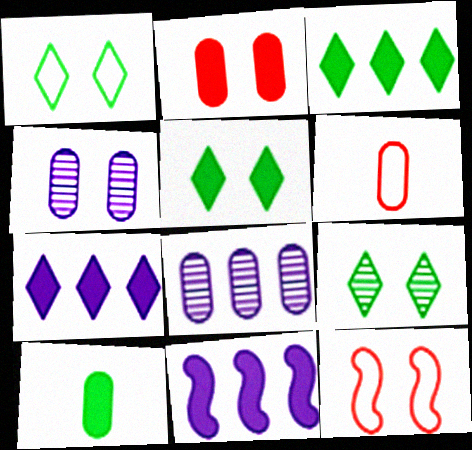[[1, 5, 9], 
[4, 5, 12], 
[6, 9, 11]]